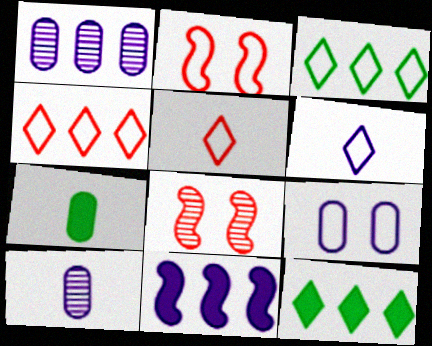[[2, 10, 12]]